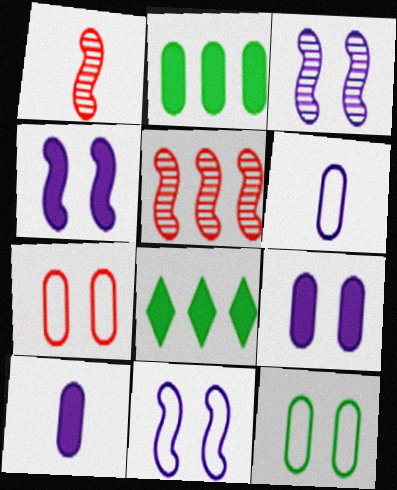[[3, 4, 11]]